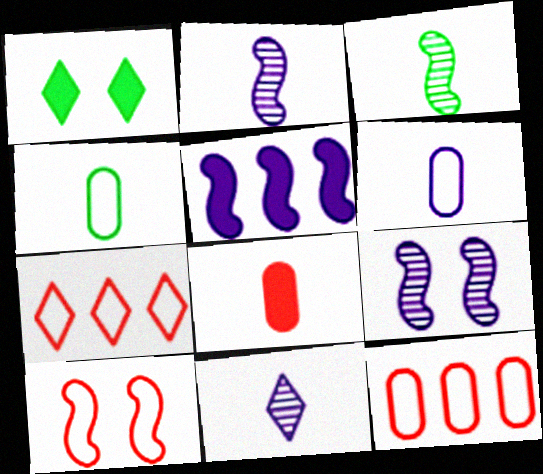[[1, 2, 12], 
[1, 5, 8], 
[1, 7, 11], 
[3, 5, 10]]